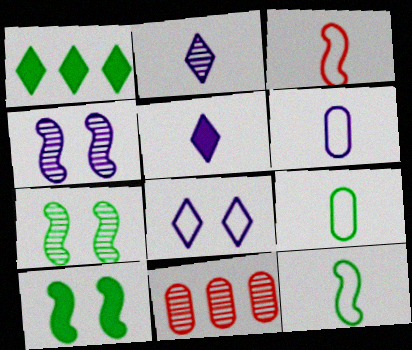[[1, 7, 9], 
[2, 7, 11]]